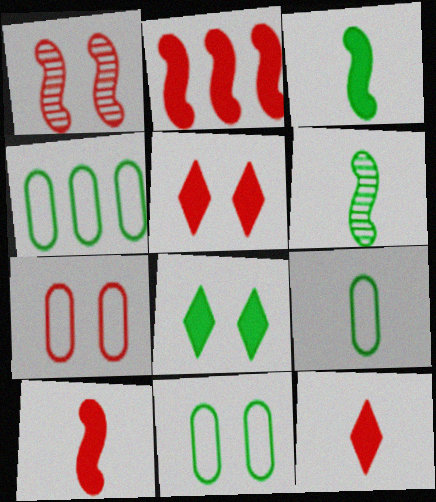[[1, 5, 7], 
[4, 6, 8], 
[4, 9, 11]]